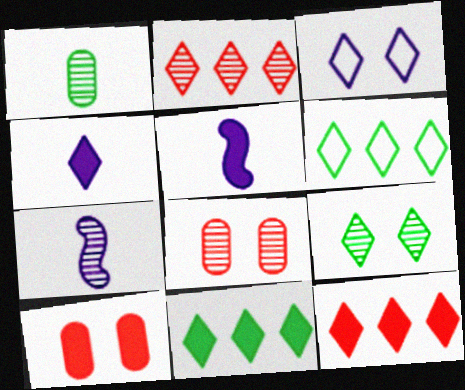[[5, 6, 8], 
[5, 10, 11], 
[6, 7, 10]]